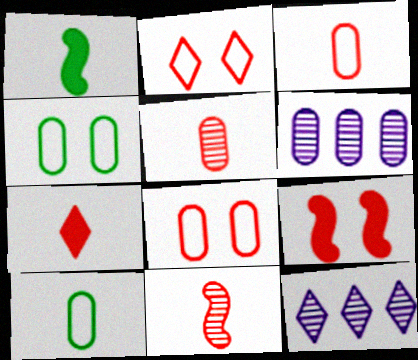[[1, 2, 6], 
[1, 8, 12], 
[3, 7, 11], 
[9, 10, 12]]